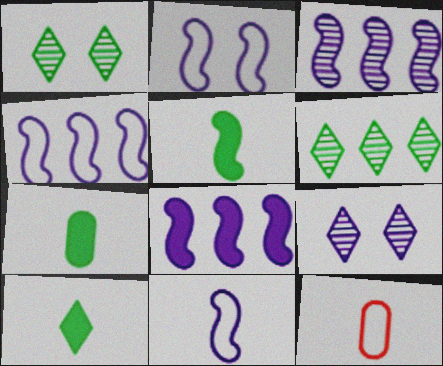[[1, 8, 12], 
[2, 4, 11], 
[3, 4, 8], 
[5, 7, 10]]